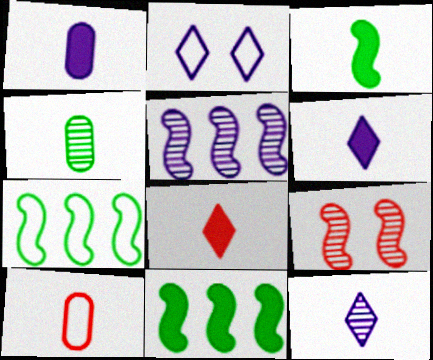[[1, 2, 5], 
[1, 3, 8], 
[1, 4, 10], 
[2, 7, 10], 
[3, 10, 12]]